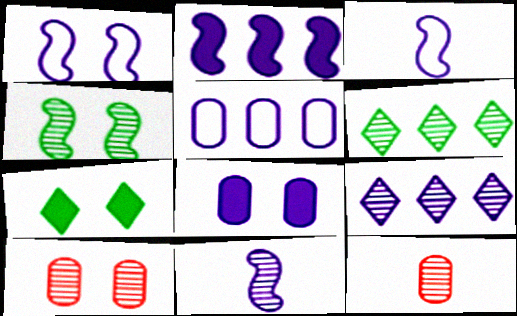[[1, 2, 11], 
[1, 7, 10], 
[2, 5, 9], 
[3, 8, 9], 
[4, 9, 12], 
[6, 10, 11]]